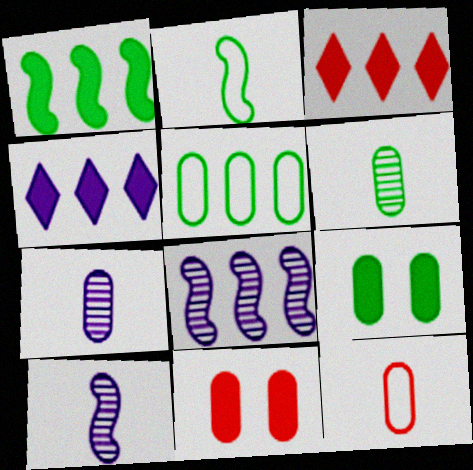[[3, 5, 8], 
[5, 6, 9], 
[5, 7, 11]]